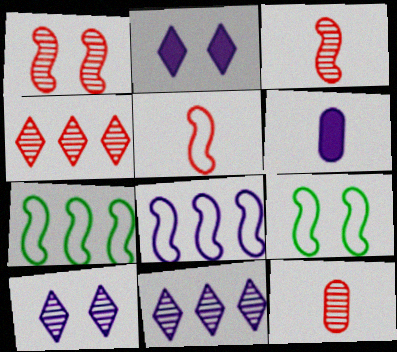[[1, 4, 12], 
[2, 7, 12], 
[4, 6, 9], 
[5, 8, 9], 
[6, 8, 10]]